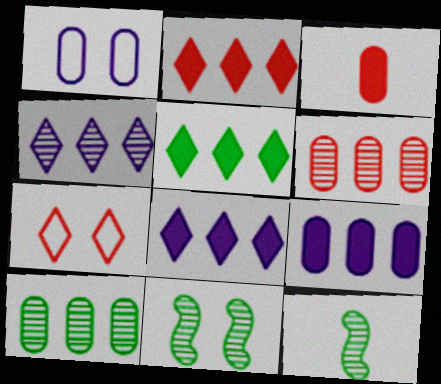[[1, 2, 12], 
[1, 3, 10], 
[2, 5, 8], 
[7, 9, 12]]